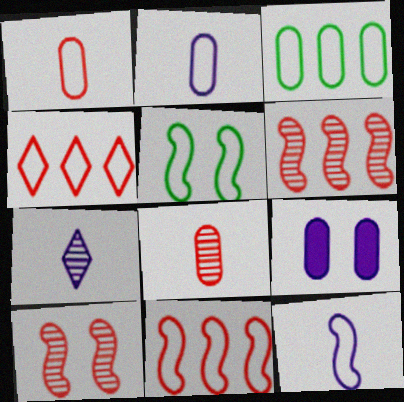[[2, 4, 5], 
[3, 8, 9], 
[5, 11, 12]]